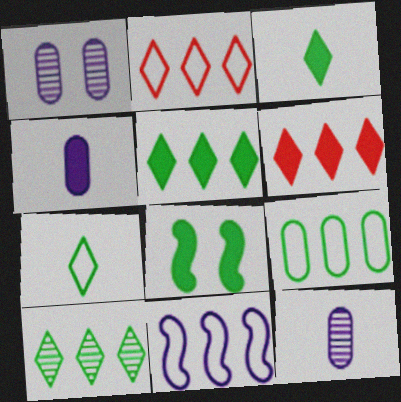[[2, 8, 12], 
[2, 9, 11], 
[4, 6, 8]]